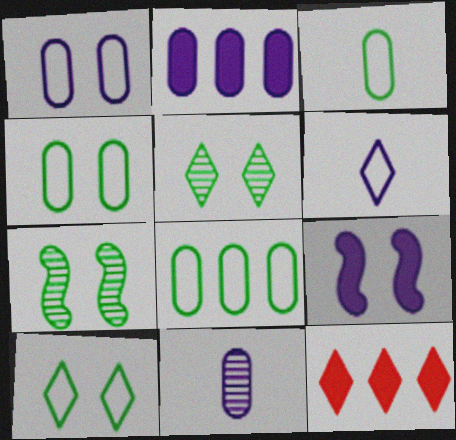[[1, 2, 11], 
[3, 4, 8], 
[5, 6, 12]]